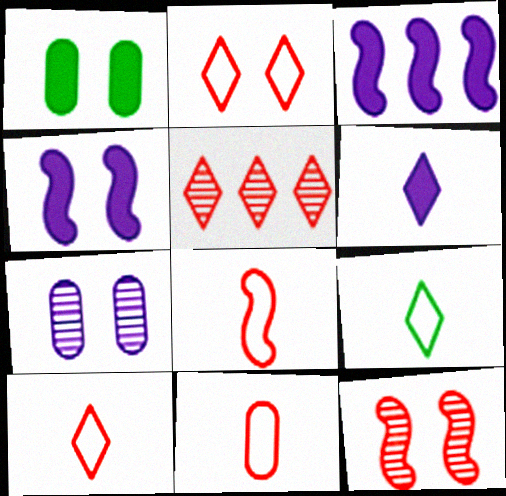[[8, 10, 11]]